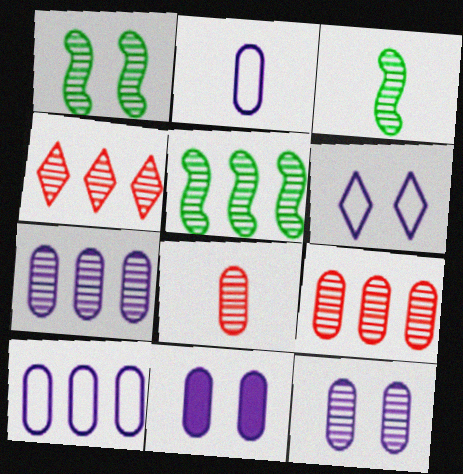[[1, 3, 5], 
[2, 7, 11], 
[3, 4, 12], 
[4, 5, 7]]